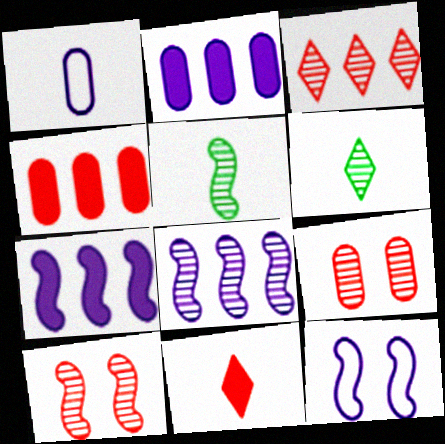[[1, 5, 11], 
[4, 6, 12], 
[5, 8, 10], 
[6, 8, 9]]